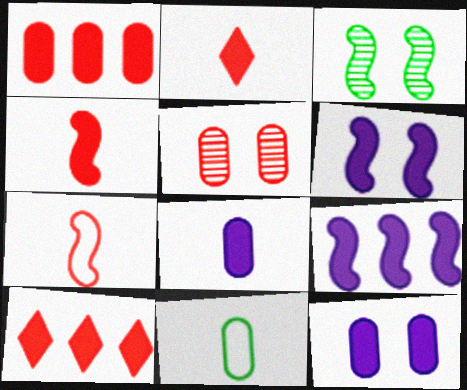[[3, 7, 9], 
[5, 7, 10]]